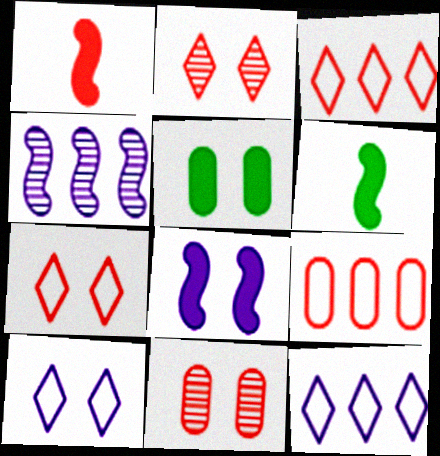[[1, 2, 9], 
[1, 3, 11], 
[6, 11, 12]]